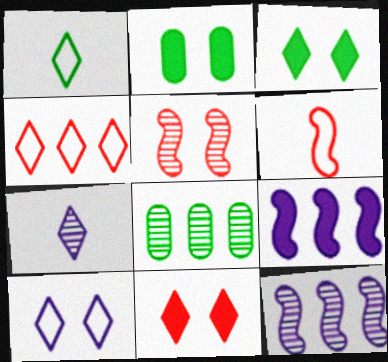[[1, 4, 10], 
[2, 5, 10], 
[3, 4, 7], 
[4, 8, 9], 
[5, 7, 8]]